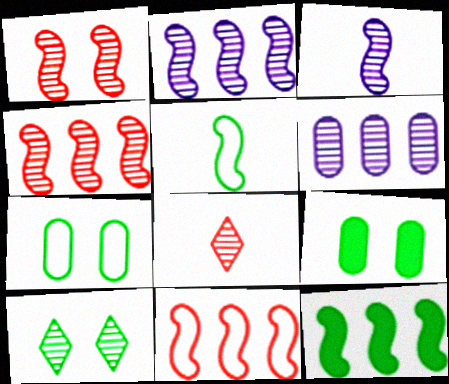[[2, 11, 12]]